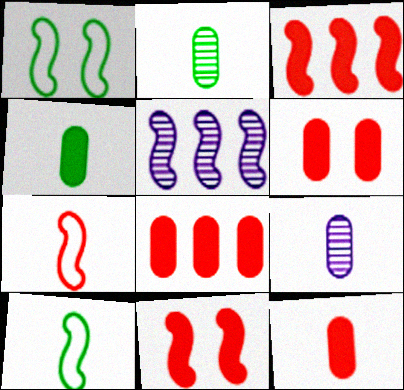[[5, 10, 11], 
[6, 8, 12]]